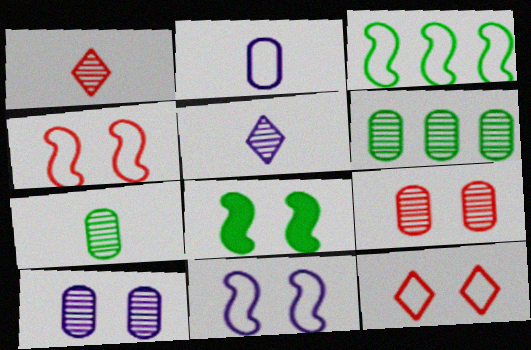[[2, 3, 12], 
[8, 10, 12]]